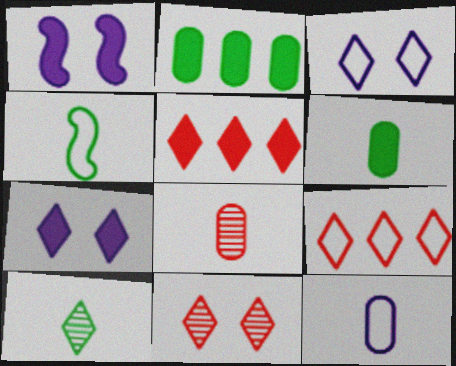[[1, 5, 6], 
[3, 5, 10], 
[4, 6, 10], 
[6, 8, 12], 
[7, 9, 10]]